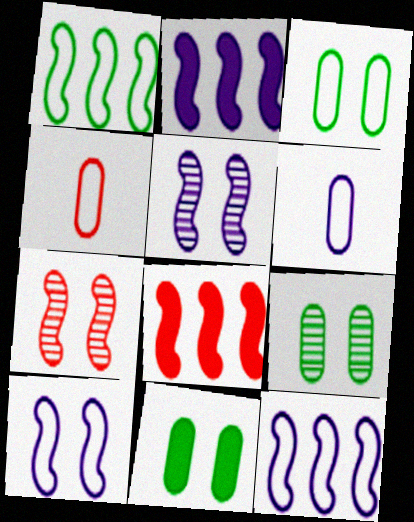[[3, 9, 11]]